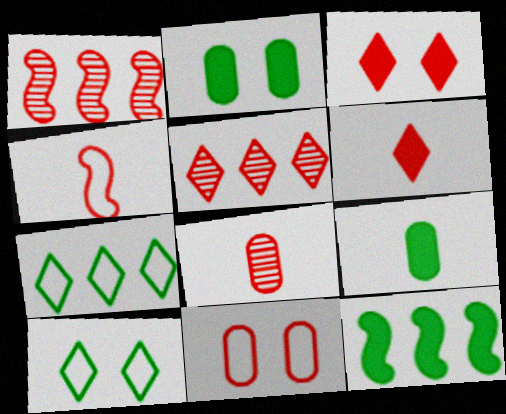[[1, 6, 11], 
[4, 6, 8]]